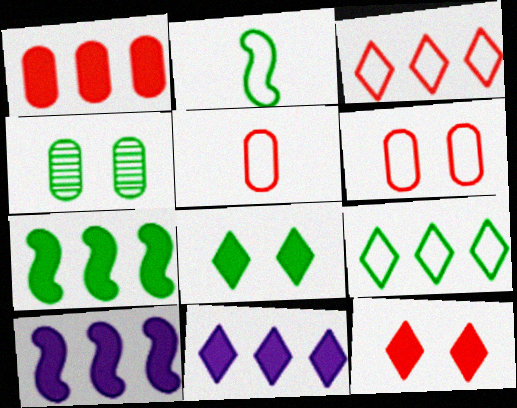[[1, 7, 11]]